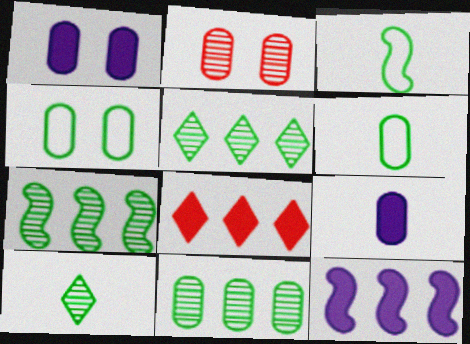[[1, 2, 4], 
[5, 7, 11]]